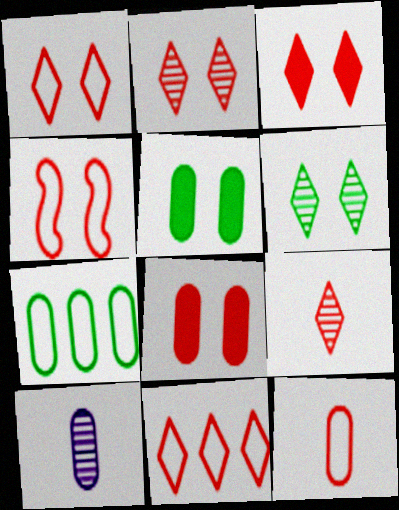[[1, 2, 3], 
[2, 4, 8], 
[3, 9, 11], 
[4, 11, 12], 
[7, 8, 10]]